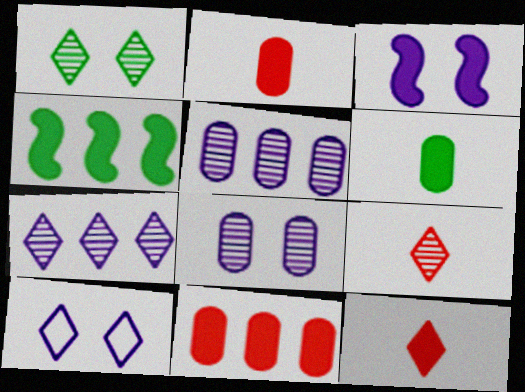[[1, 7, 9], 
[3, 8, 10]]